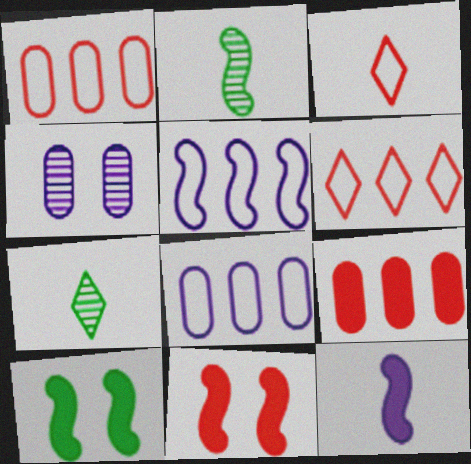[[2, 5, 11], 
[7, 8, 11]]